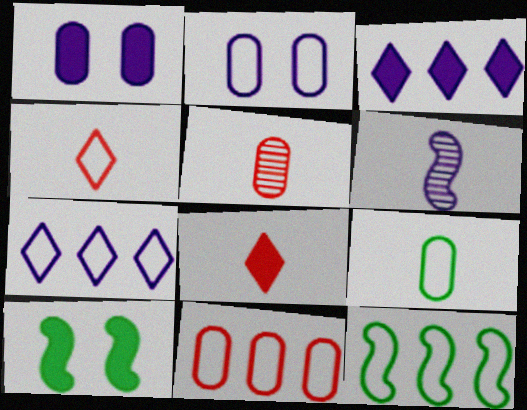[[1, 6, 7], 
[2, 3, 6], 
[2, 4, 12], 
[2, 9, 11], 
[5, 7, 10], 
[6, 8, 9], 
[7, 11, 12]]